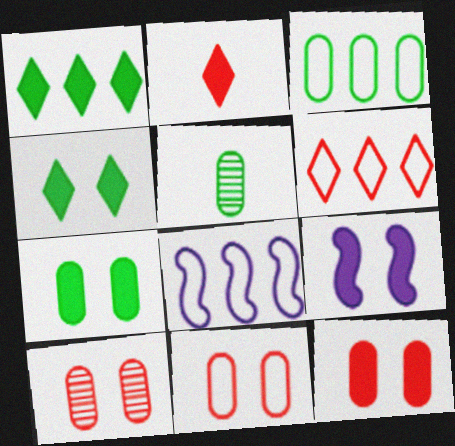[[3, 5, 7], 
[3, 6, 8], 
[4, 9, 12], 
[5, 6, 9], 
[10, 11, 12]]